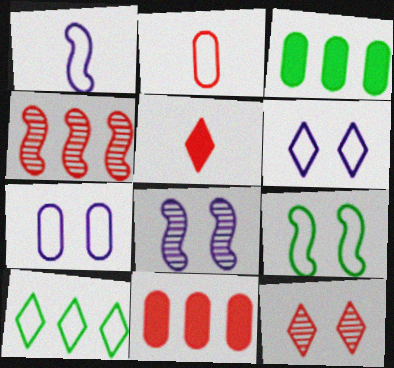[[1, 3, 12]]